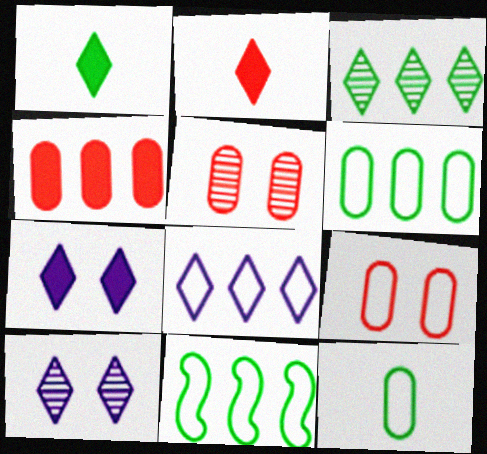[]